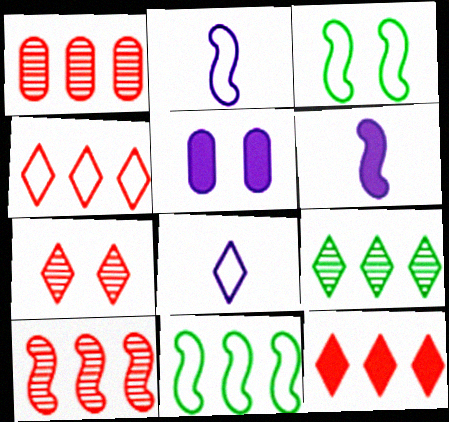[[3, 5, 7], 
[3, 6, 10]]